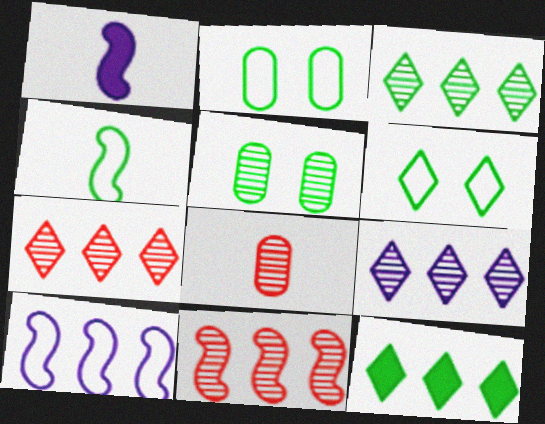[[1, 2, 7], 
[3, 7, 9], 
[4, 5, 12]]